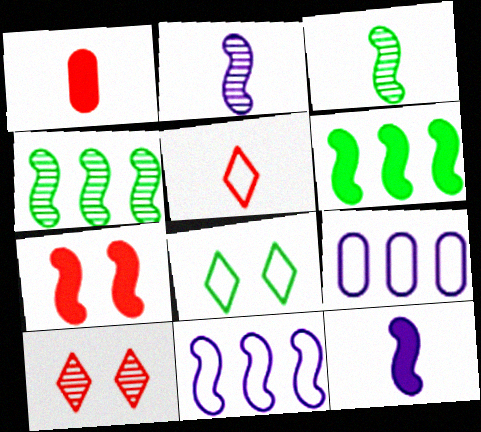[[3, 7, 11], 
[6, 7, 12]]